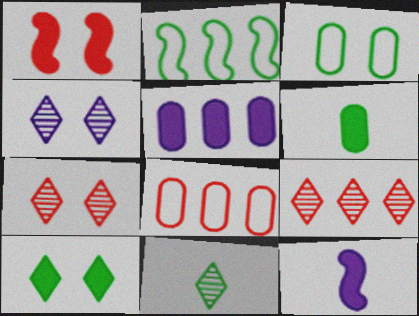[[1, 3, 4], 
[2, 5, 9], 
[3, 9, 12], 
[4, 9, 11]]